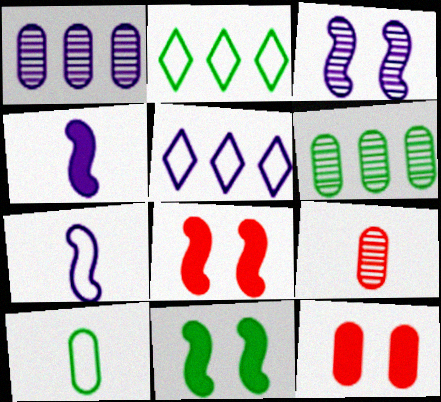[[1, 10, 12], 
[5, 9, 11]]